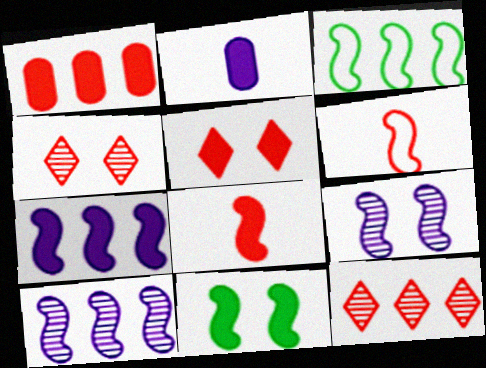[[1, 4, 6], 
[1, 5, 8], 
[2, 3, 4], 
[3, 8, 9], 
[6, 10, 11], 
[7, 8, 11]]